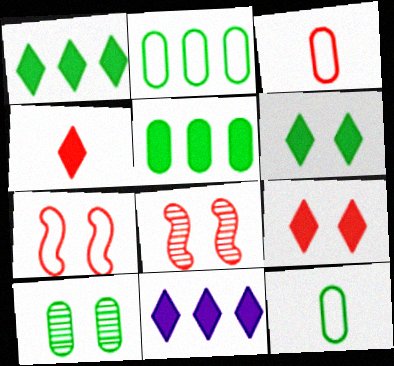[[4, 6, 11], 
[5, 10, 12], 
[8, 11, 12]]